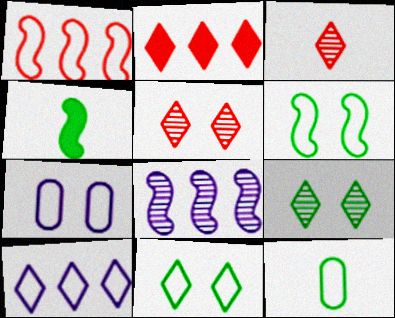[]